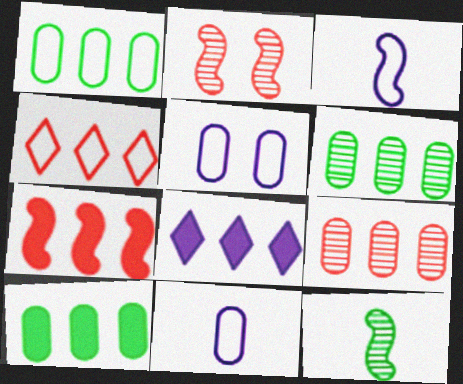[[1, 6, 10], 
[4, 7, 9], 
[7, 8, 10]]